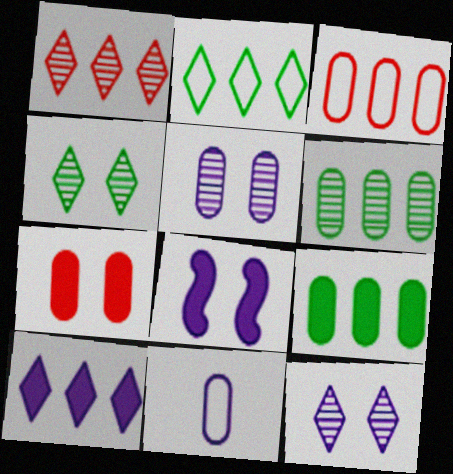[[1, 2, 10], 
[6, 7, 11]]